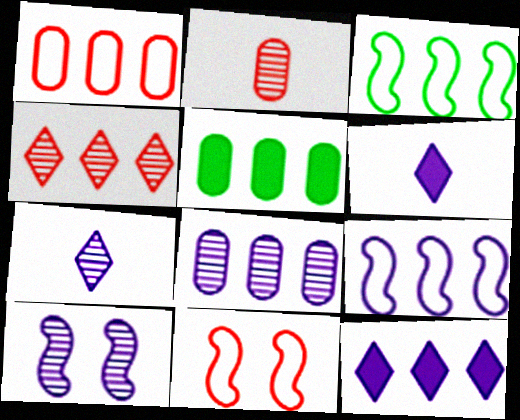[[1, 5, 8], 
[4, 5, 9], 
[5, 7, 11], 
[7, 8, 10], 
[8, 9, 12]]